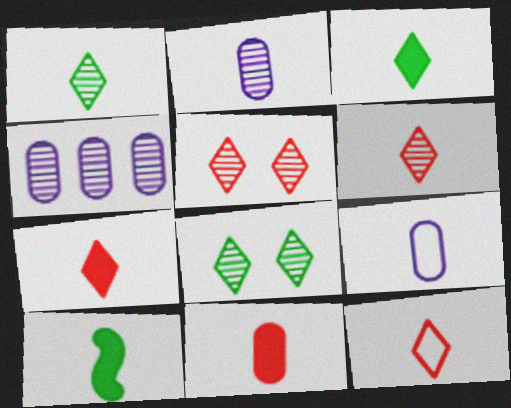[[2, 10, 12], 
[6, 7, 12], 
[6, 9, 10]]